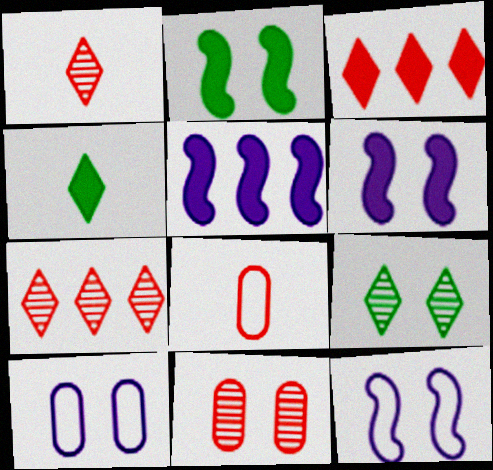[[5, 8, 9]]